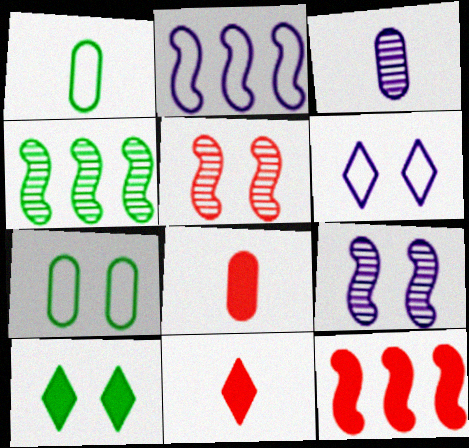[[1, 3, 8], 
[1, 4, 10], 
[2, 4, 12], 
[4, 6, 8]]